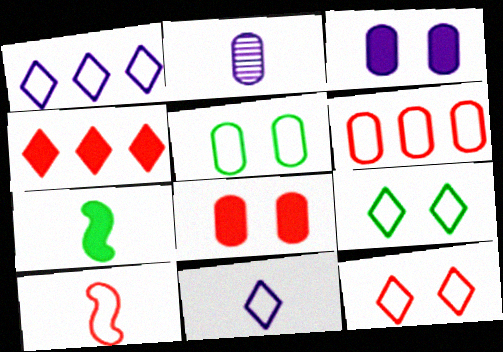[[1, 5, 10], 
[3, 4, 7], 
[6, 10, 12]]